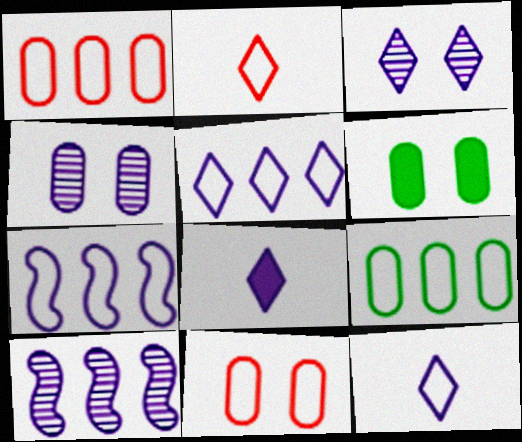[[2, 6, 10], 
[3, 5, 8], 
[4, 6, 11], 
[4, 7, 8]]